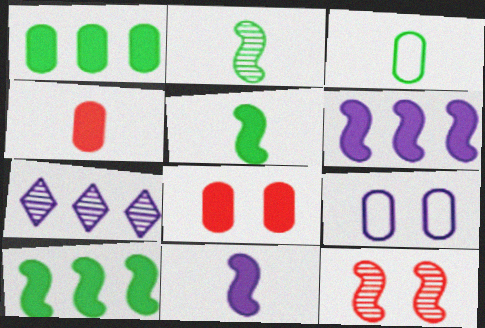[[7, 9, 11]]